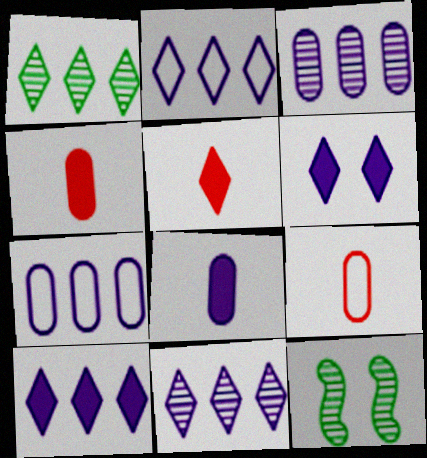[[2, 4, 12], 
[2, 10, 11], 
[5, 7, 12], 
[9, 10, 12]]